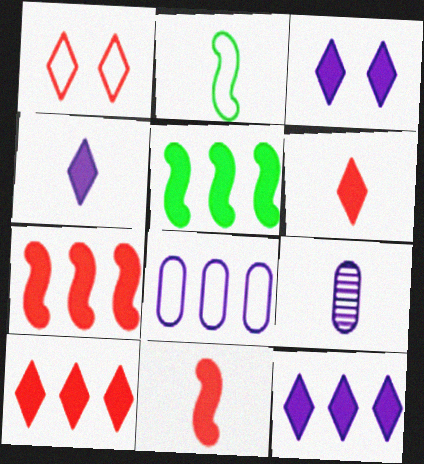[[1, 2, 8], 
[1, 5, 9], 
[2, 6, 9], 
[3, 4, 12]]